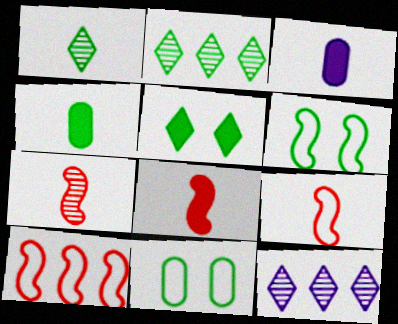[[1, 3, 9], 
[2, 4, 6], 
[7, 8, 9], 
[8, 11, 12]]